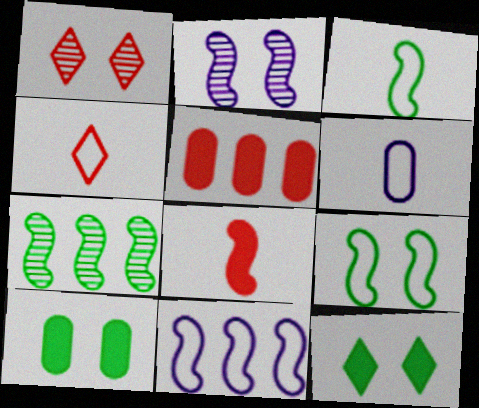[[3, 4, 6]]